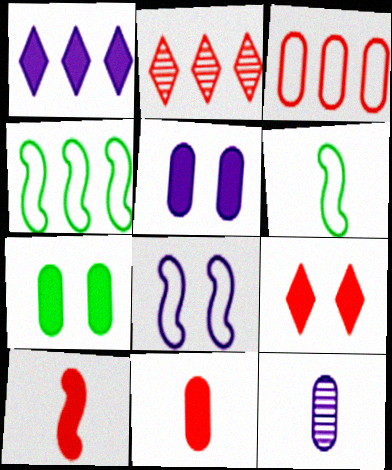[[1, 7, 10], 
[1, 8, 12], 
[2, 5, 6], 
[3, 7, 12], 
[4, 9, 12]]